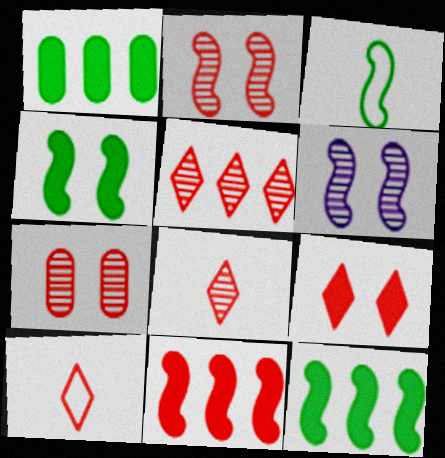[[1, 6, 10], 
[3, 6, 11], 
[5, 9, 10], 
[7, 10, 11]]